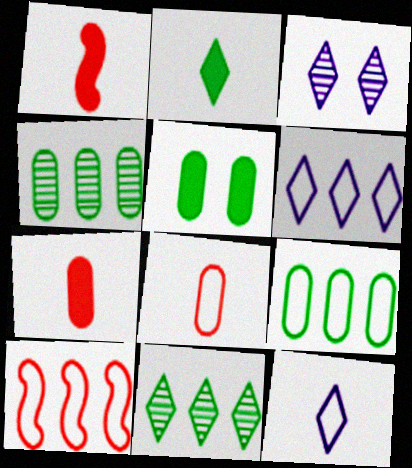[[1, 3, 9], 
[6, 9, 10]]